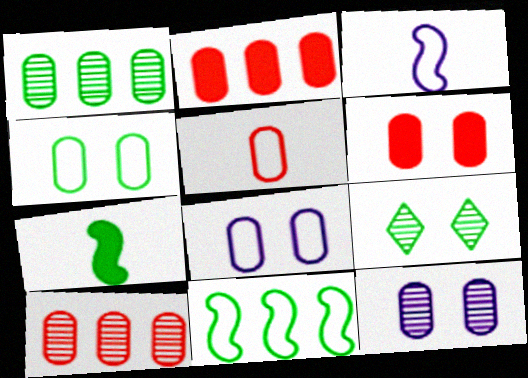[[2, 3, 9], 
[4, 6, 12], 
[5, 6, 10]]